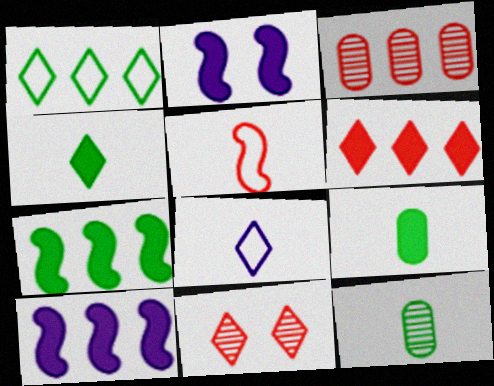[[1, 3, 10], 
[2, 6, 9]]